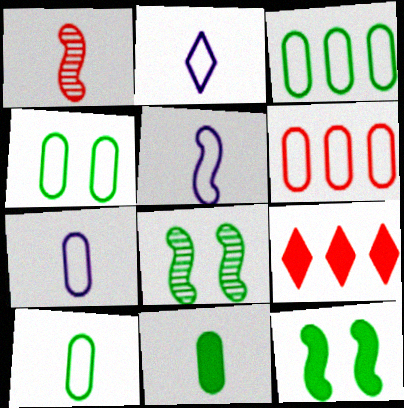[[1, 2, 11], 
[2, 5, 7], 
[3, 4, 10], 
[4, 6, 7], 
[7, 8, 9]]